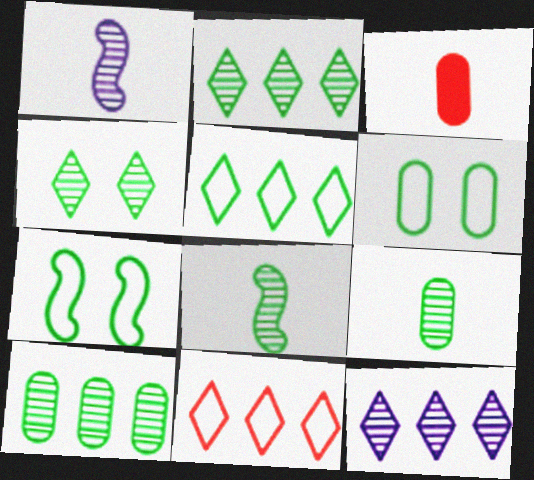[[3, 7, 12], 
[4, 8, 10]]